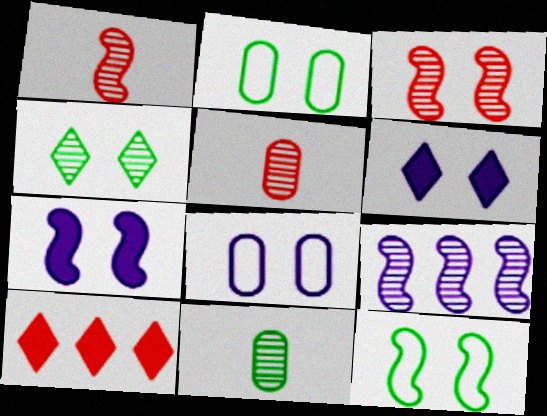[[2, 3, 6], 
[3, 7, 12], 
[4, 5, 9]]